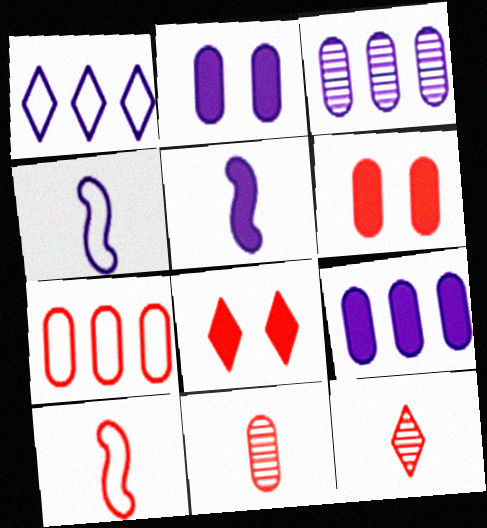[[6, 7, 11]]